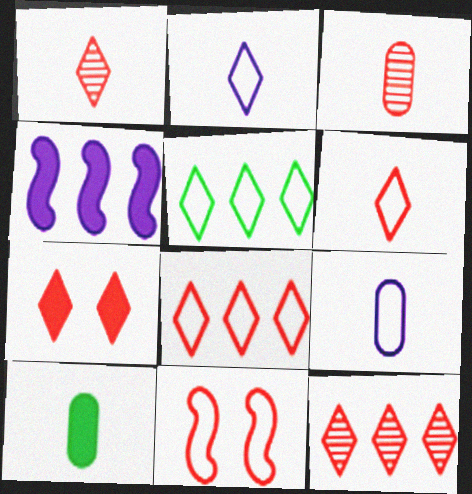[[1, 7, 8], 
[3, 9, 10], 
[4, 7, 10], 
[5, 9, 11], 
[6, 7, 12]]